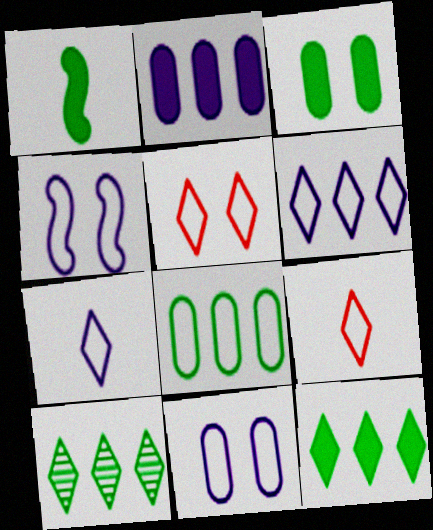[[1, 3, 12], 
[4, 8, 9]]